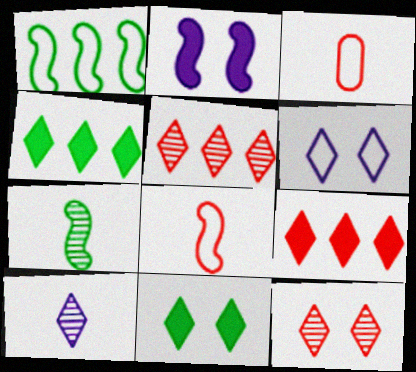[[1, 3, 6], 
[6, 11, 12]]